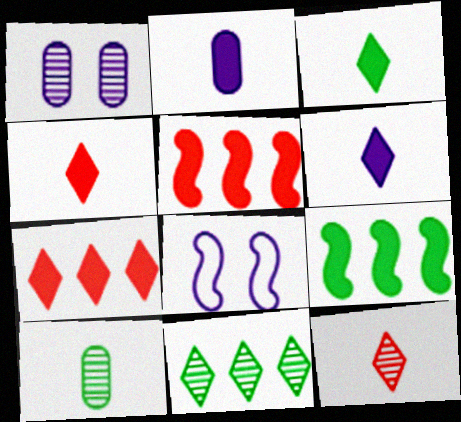[[3, 4, 6], 
[7, 8, 10]]